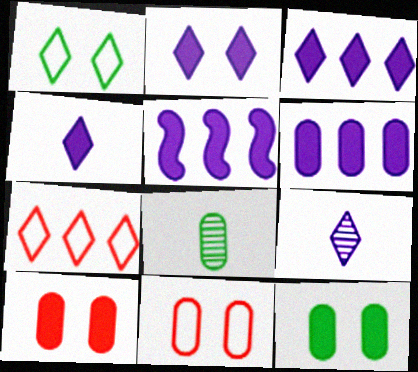[[2, 3, 4], 
[3, 5, 6], 
[6, 8, 11]]